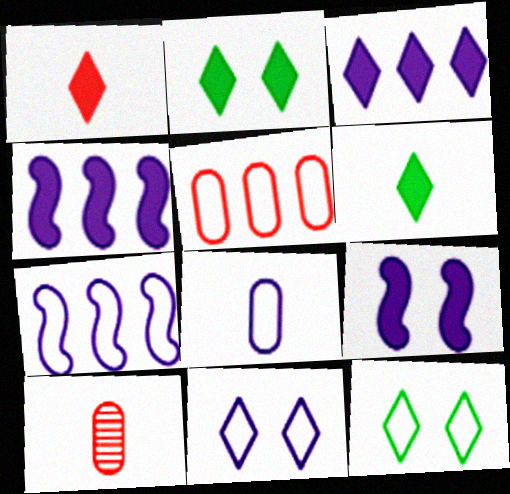[[1, 2, 3], 
[2, 7, 10], 
[4, 10, 12], 
[7, 8, 11]]